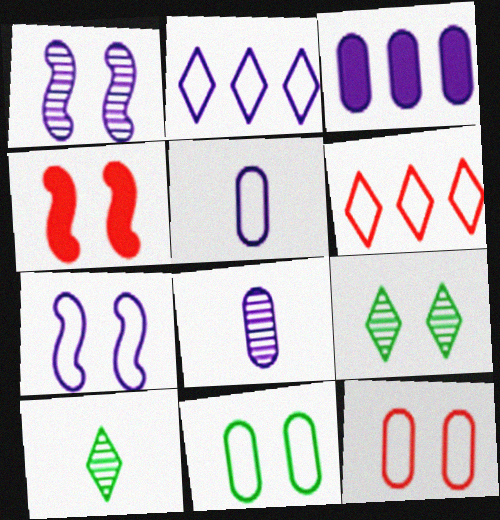[[2, 5, 7]]